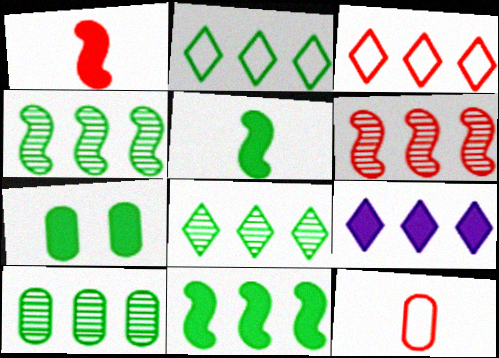[[1, 7, 9], 
[2, 10, 11], 
[3, 8, 9], 
[4, 8, 10]]